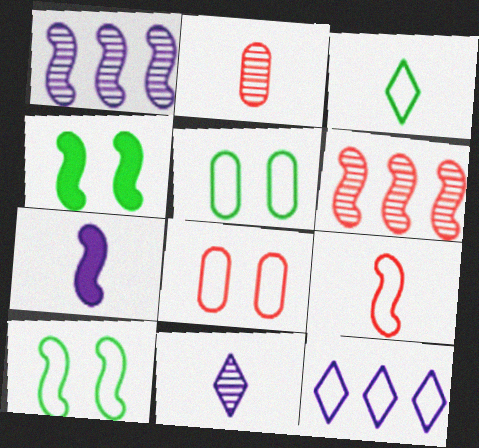[[1, 4, 9], 
[2, 3, 7], 
[2, 4, 12], 
[5, 9, 12], 
[6, 7, 10]]